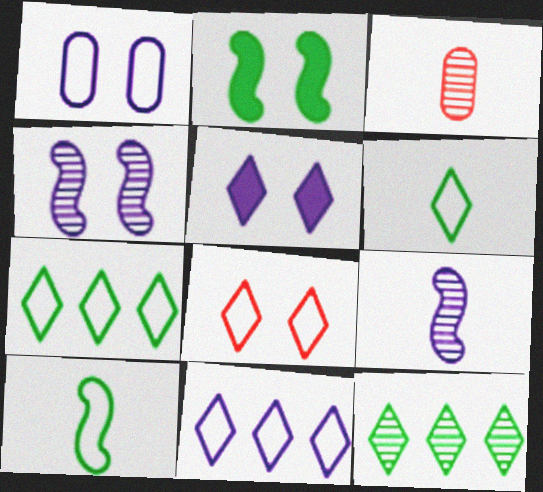[[1, 4, 5], 
[2, 3, 11], 
[3, 4, 12], 
[6, 8, 11]]